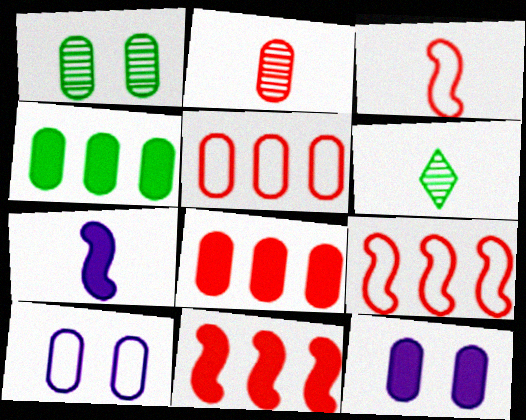[[2, 4, 10], 
[6, 9, 12], 
[6, 10, 11]]